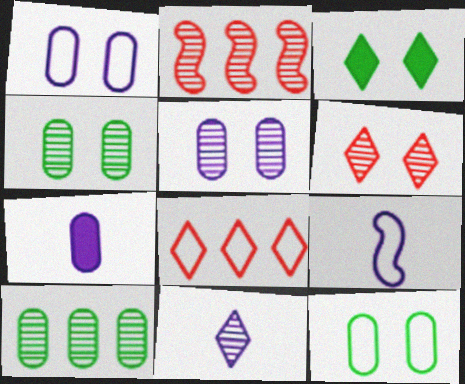[[2, 4, 11], 
[3, 8, 11], 
[7, 9, 11], 
[8, 9, 12]]